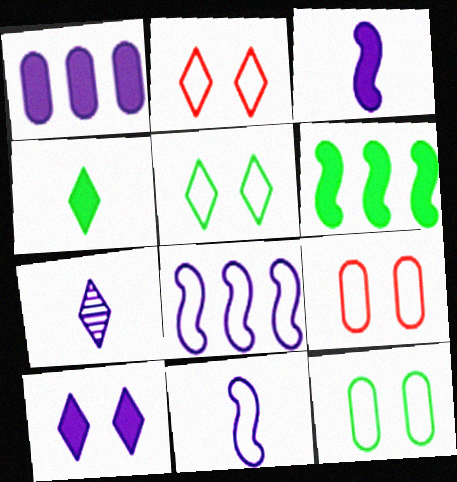[[1, 3, 10], 
[6, 7, 9]]